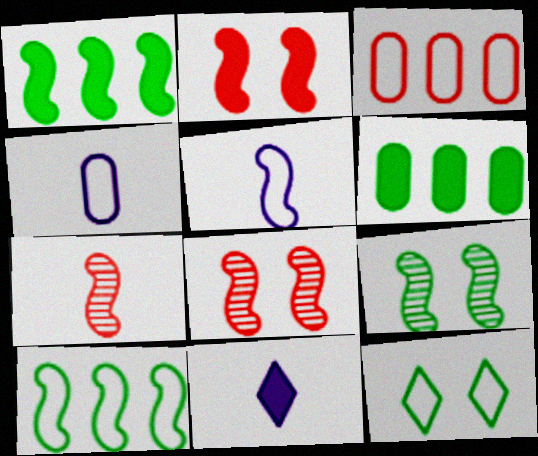[[1, 5, 8], 
[2, 6, 11], 
[3, 5, 12], 
[3, 9, 11]]